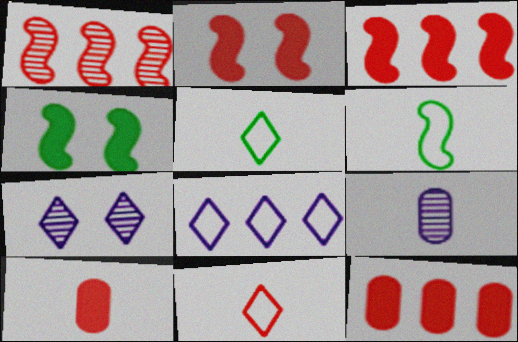[[6, 7, 12]]